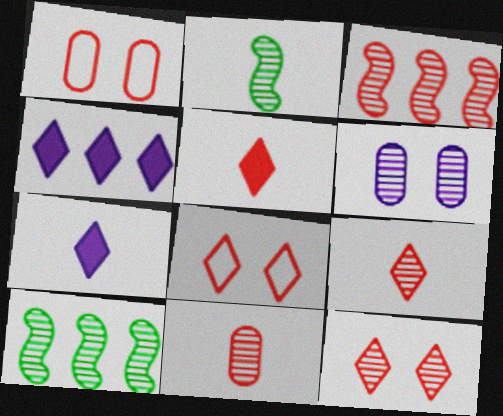[[1, 2, 4], 
[1, 3, 5], 
[1, 7, 10], 
[3, 11, 12], 
[6, 9, 10]]